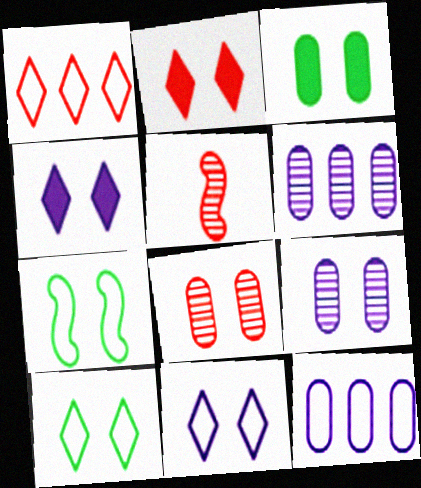[[2, 7, 9], 
[4, 7, 8]]